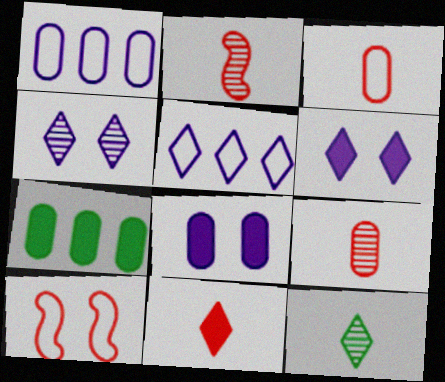[[2, 3, 11]]